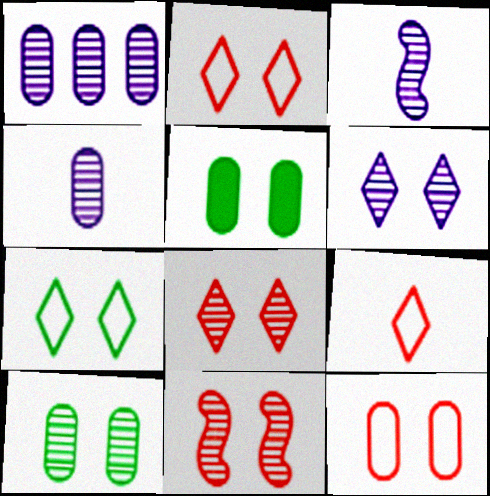[[1, 3, 6], 
[6, 10, 11]]